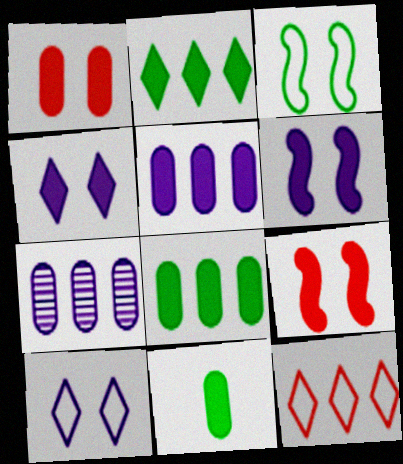[[1, 5, 11]]